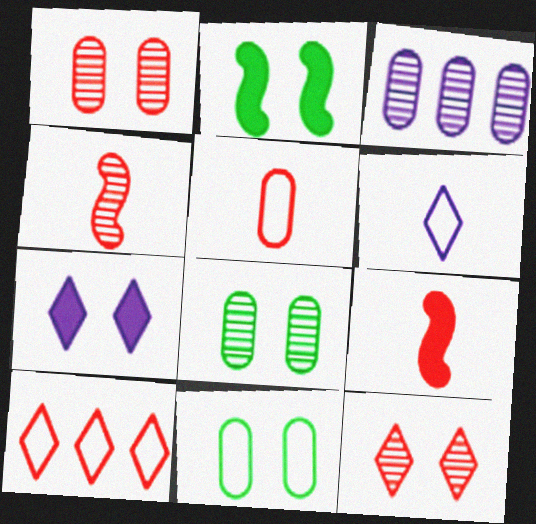[[1, 9, 10]]